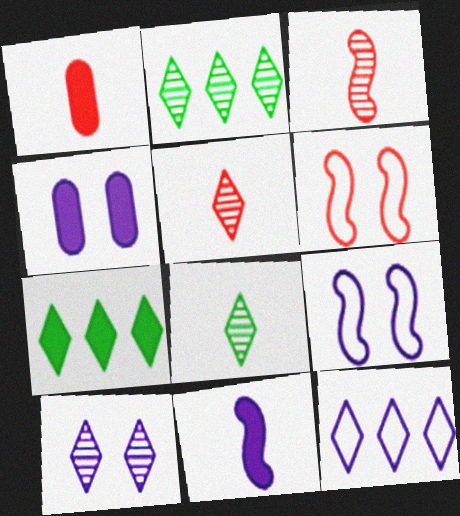[[1, 2, 9], 
[2, 5, 10], 
[4, 9, 10]]